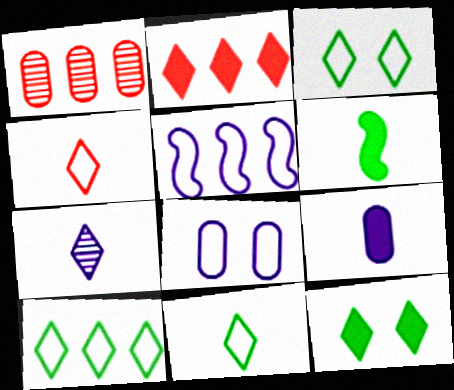[[2, 3, 7], 
[3, 10, 11]]